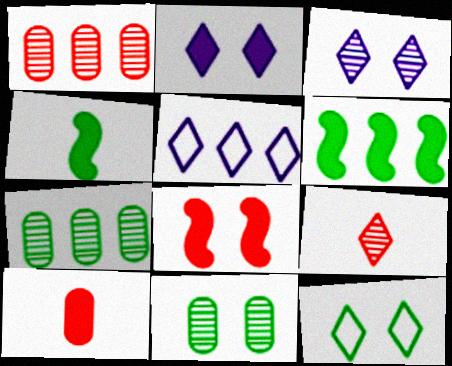[[1, 5, 6], 
[2, 6, 10], 
[4, 7, 12]]